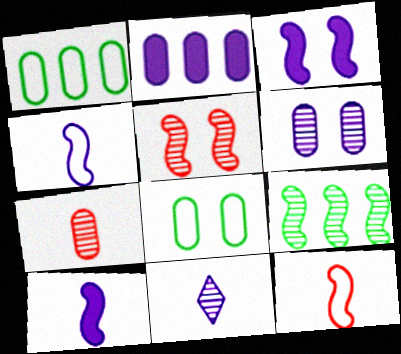[[2, 7, 8], 
[3, 9, 12]]